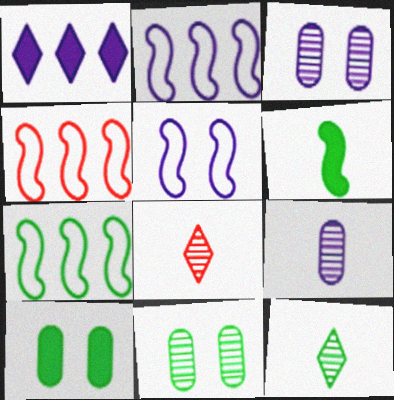[[1, 5, 9], 
[2, 4, 7], 
[2, 8, 10], 
[7, 10, 12]]